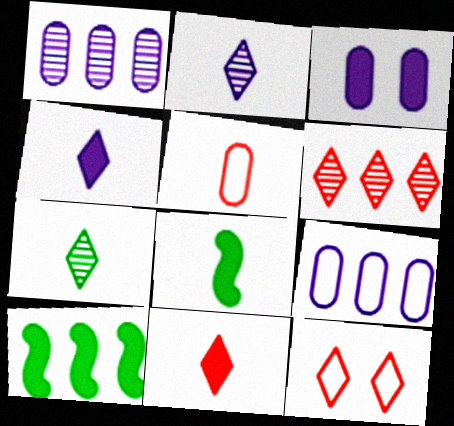[[1, 8, 12], 
[2, 5, 8], 
[3, 10, 11], 
[6, 9, 10], 
[6, 11, 12]]